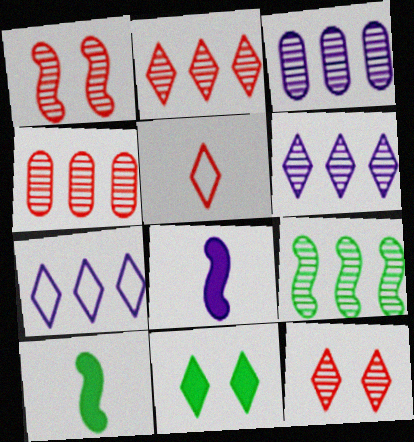[[2, 3, 9], 
[4, 6, 9], 
[5, 6, 11]]